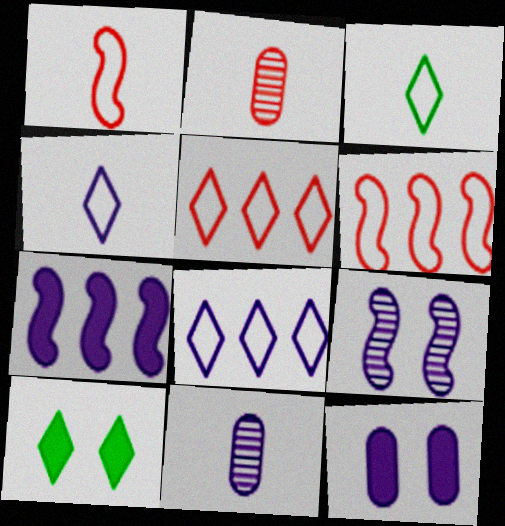[[6, 10, 11]]